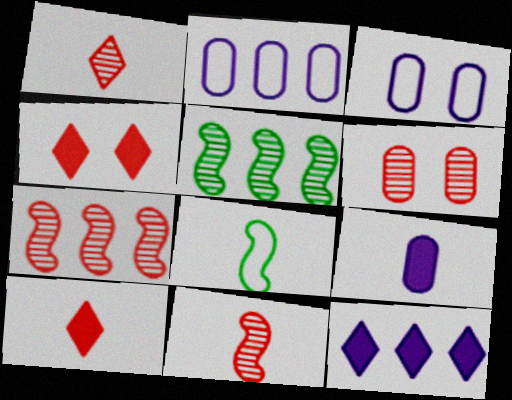[[1, 6, 7], 
[1, 8, 9], 
[3, 5, 10], 
[6, 8, 12]]